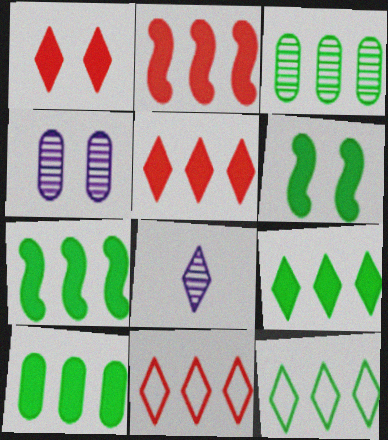[[1, 8, 12], 
[3, 7, 12], 
[7, 9, 10]]